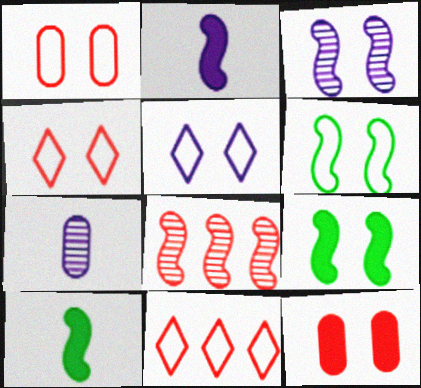[[1, 5, 6], 
[2, 6, 8], 
[7, 9, 11]]